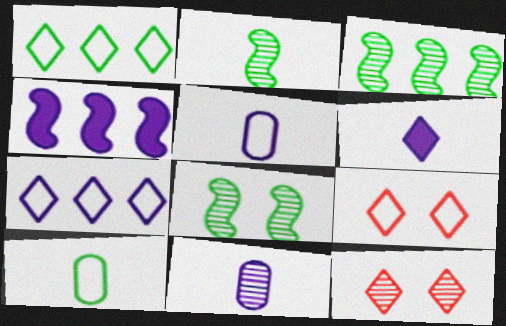[[1, 6, 12], 
[2, 3, 8], 
[3, 11, 12], 
[4, 10, 12]]